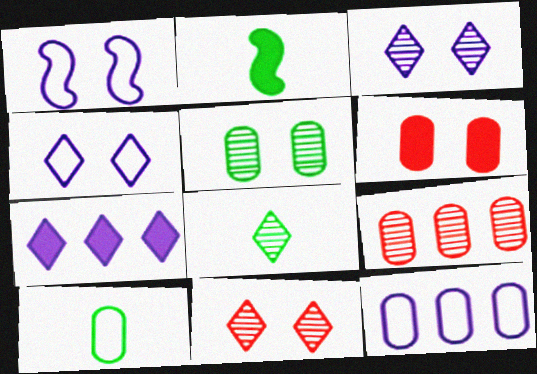[[2, 4, 9], 
[2, 6, 7], 
[2, 8, 10], 
[2, 11, 12]]